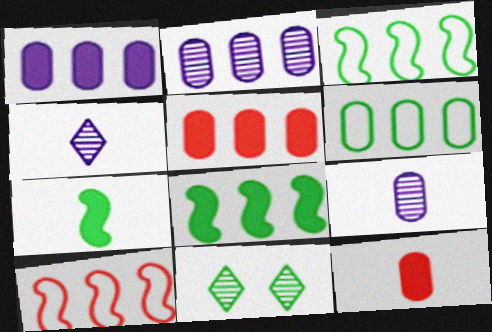[[2, 5, 6], 
[6, 7, 11]]